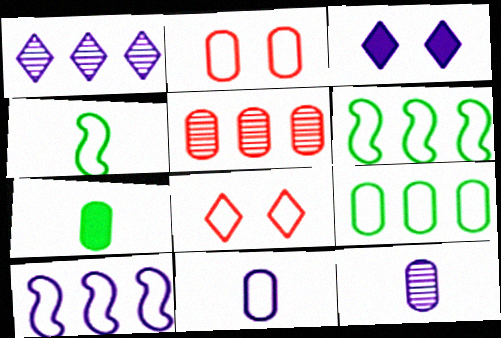[[2, 9, 11], 
[3, 4, 5], 
[3, 10, 12], 
[6, 8, 11]]